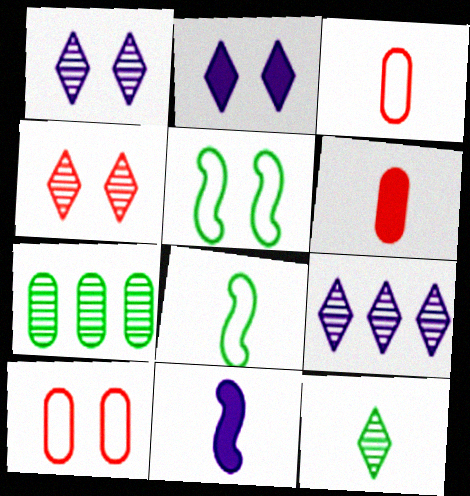[[3, 11, 12], 
[4, 9, 12], 
[5, 6, 9]]